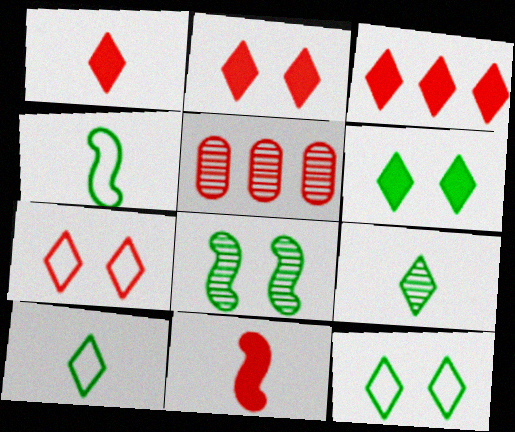[[1, 2, 3], 
[5, 7, 11]]